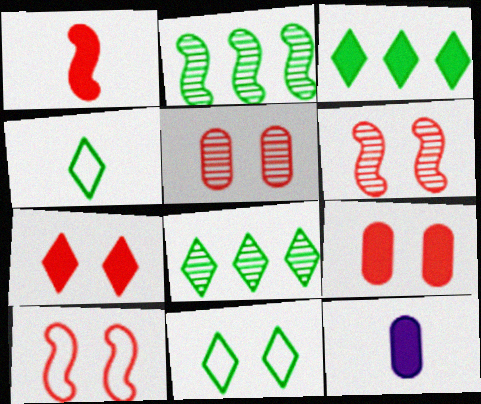[[5, 7, 10], 
[8, 10, 12]]